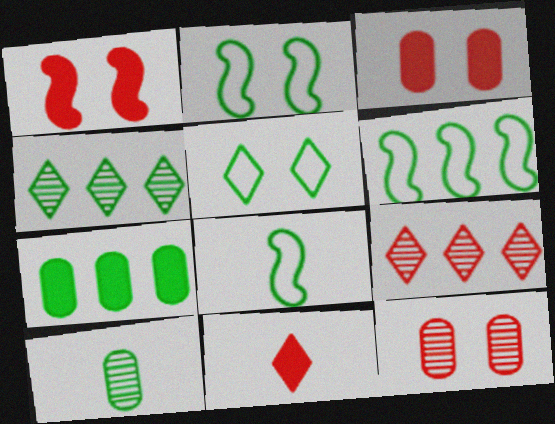[[2, 6, 8], 
[4, 6, 7]]